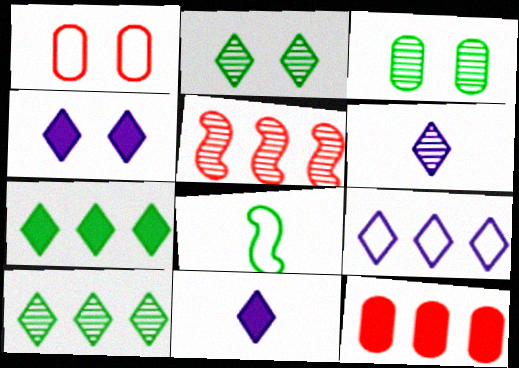[[1, 8, 9], 
[3, 5, 6], 
[3, 7, 8], 
[4, 6, 9]]